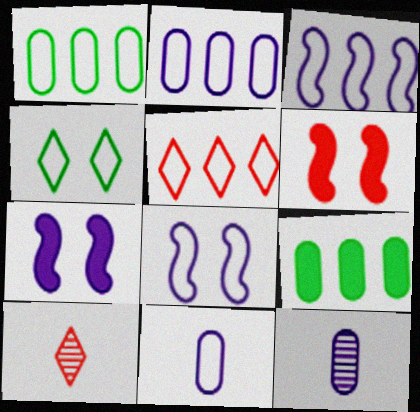[[1, 3, 5], 
[1, 7, 10], 
[8, 9, 10]]